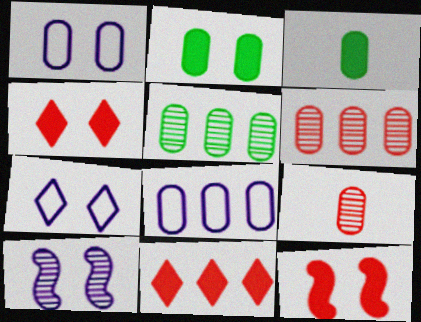[[1, 3, 6], 
[2, 8, 9]]